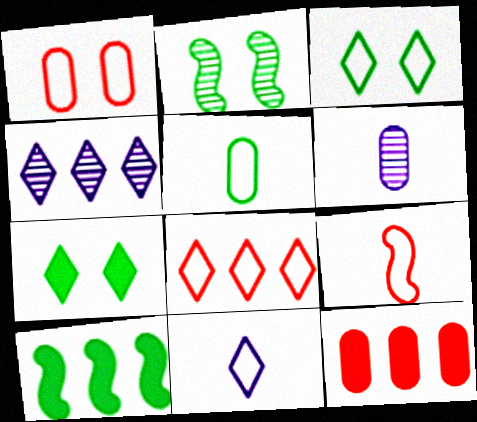[[1, 8, 9], 
[2, 11, 12], 
[3, 8, 11], 
[5, 9, 11]]